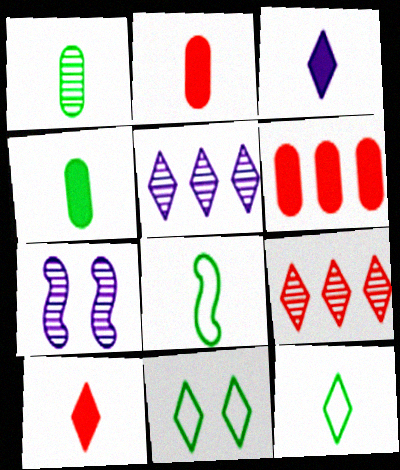[[1, 7, 9], 
[3, 9, 11], 
[5, 10, 11], 
[6, 7, 12]]